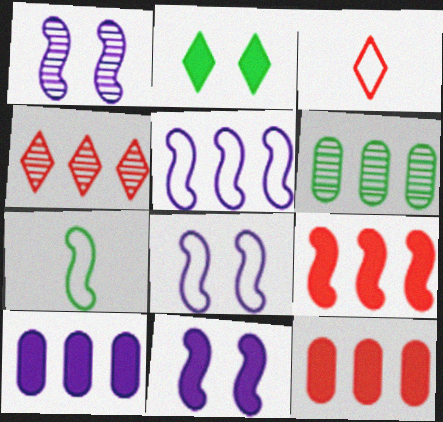[[1, 7, 9], 
[1, 8, 11], 
[2, 6, 7], 
[3, 6, 11]]